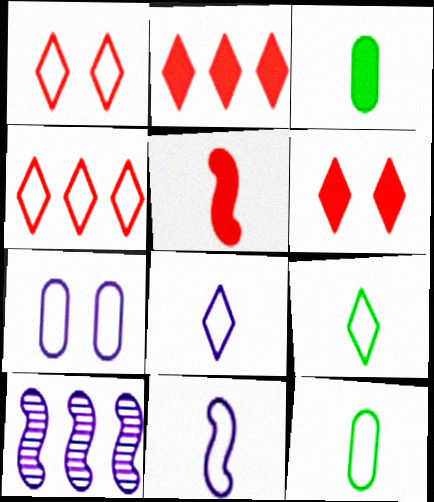[[1, 3, 10], 
[6, 10, 12]]